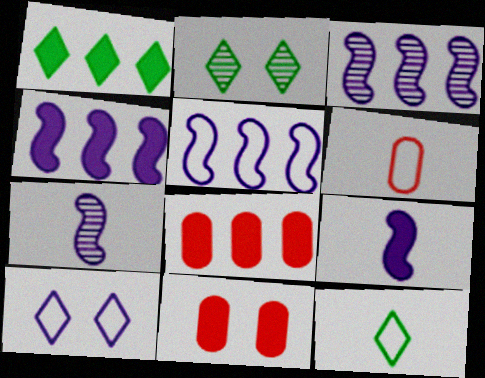[[1, 2, 12], 
[1, 4, 8], 
[1, 9, 11], 
[2, 4, 6], 
[3, 4, 5], 
[3, 11, 12]]